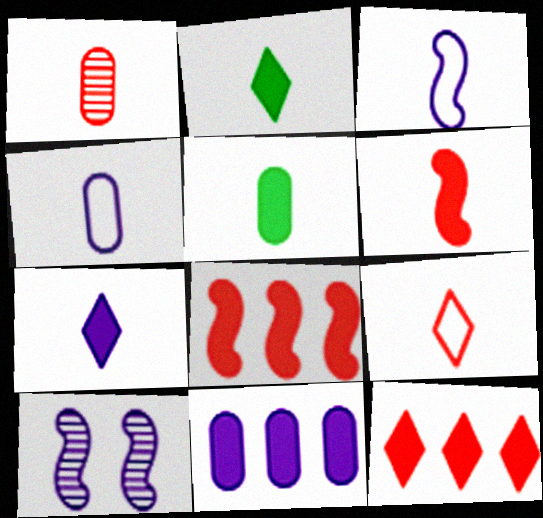[[1, 2, 3], 
[1, 4, 5], 
[1, 6, 9], 
[5, 6, 7]]